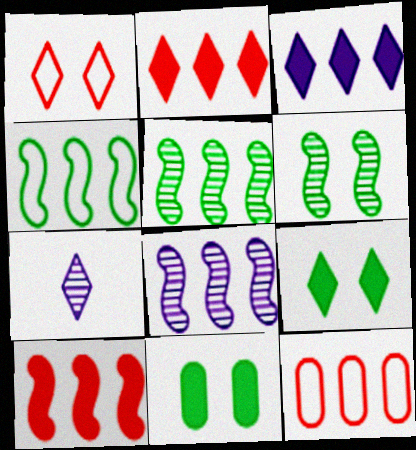[[3, 5, 12], 
[4, 8, 10]]